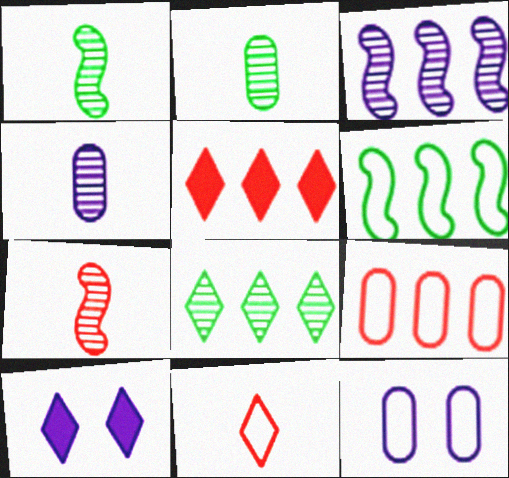[[1, 5, 12], 
[1, 9, 10], 
[6, 11, 12], 
[8, 10, 11]]